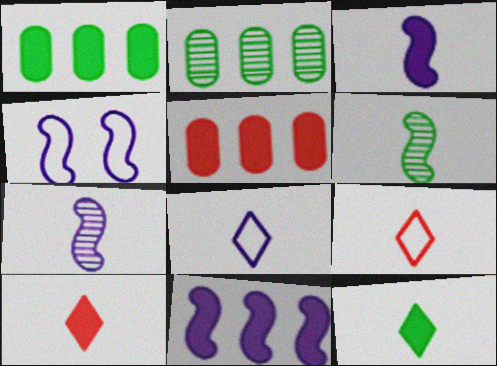[[2, 4, 10], 
[4, 7, 11]]